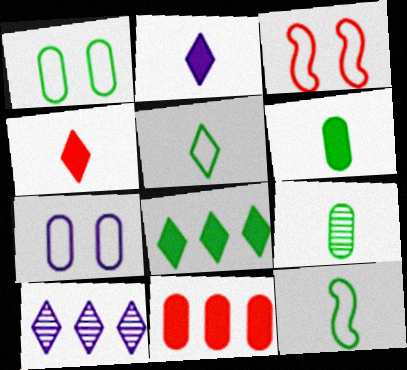[[3, 6, 10], 
[7, 9, 11]]